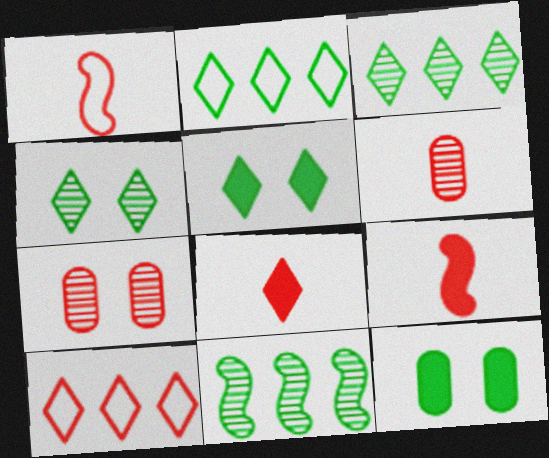[[1, 6, 8], 
[7, 9, 10]]